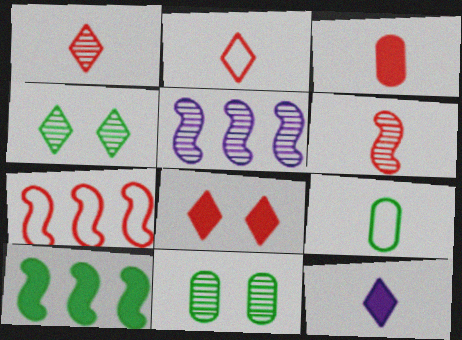[[1, 5, 11], 
[2, 3, 6], 
[4, 9, 10], 
[5, 7, 10], 
[5, 8, 9], 
[6, 9, 12], 
[7, 11, 12]]